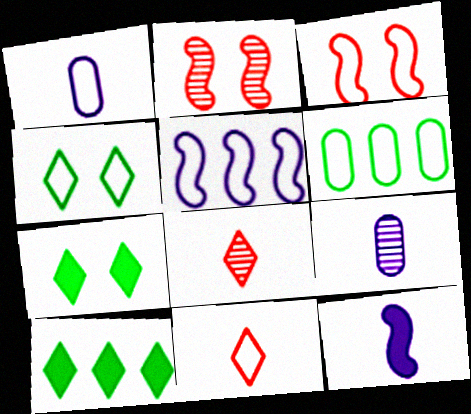[[1, 2, 10], 
[3, 9, 10]]